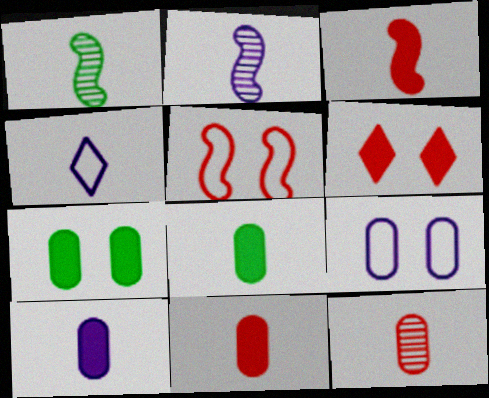[[1, 4, 11], 
[2, 4, 10], 
[8, 10, 11]]